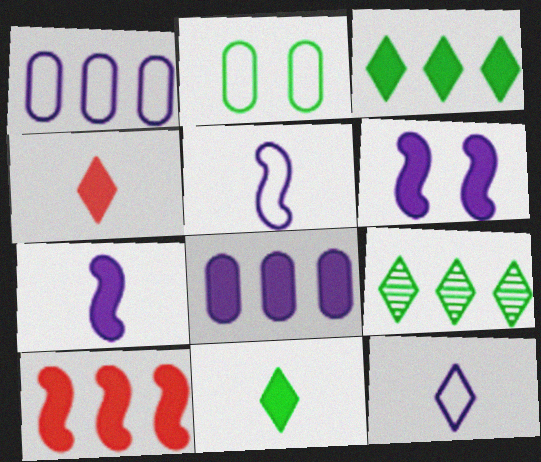[[1, 9, 10], 
[3, 8, 10]]